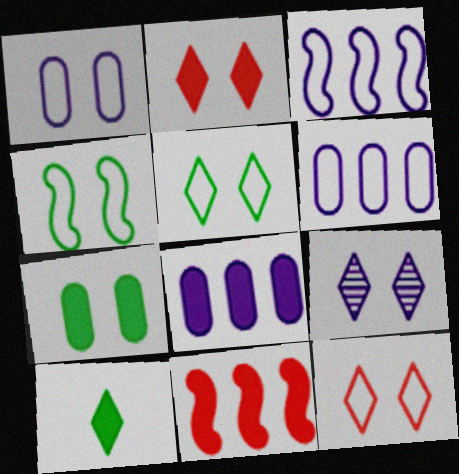[[1, 4, 12], 
[2, 5, 9]]